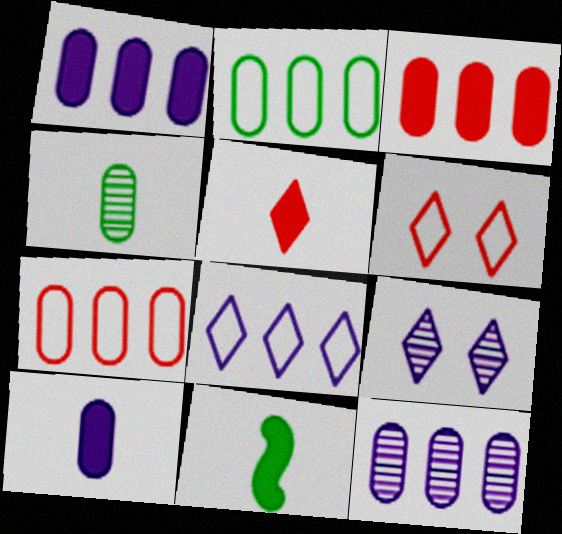[[2, 3, 12], 
[5, 10, 11], 
[6, 11, 12], 
[7, 9, 11]]